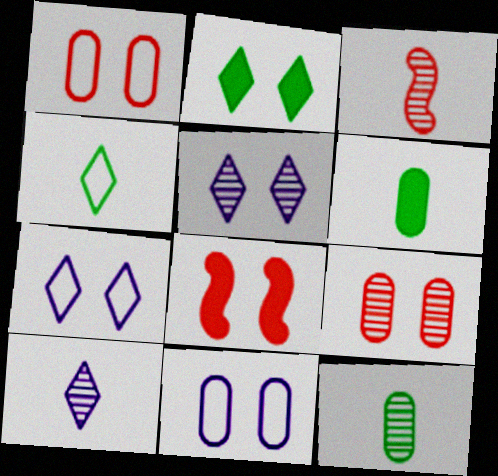[[3, 10, 12]]